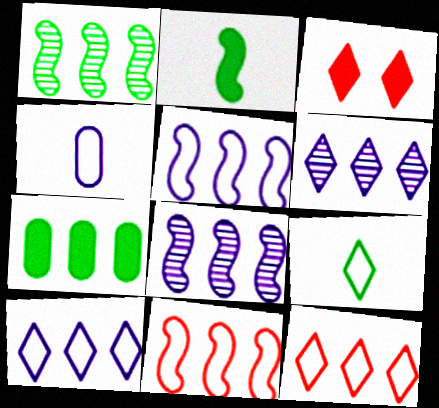[[1, 3, 4], 
[3, 6, 9], 
[6, 7, 11], 
[7, 8, 12]]